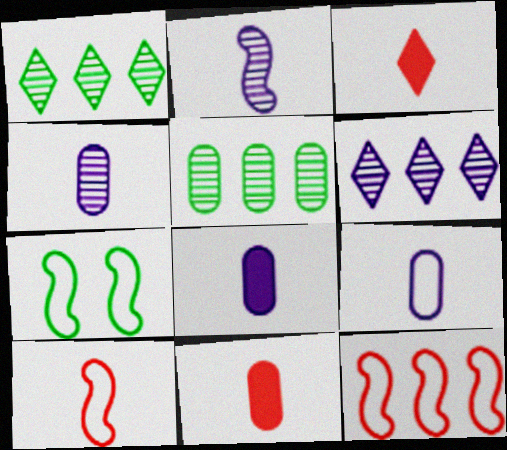[[4, 8, 9], 
[6, 7, 11]]